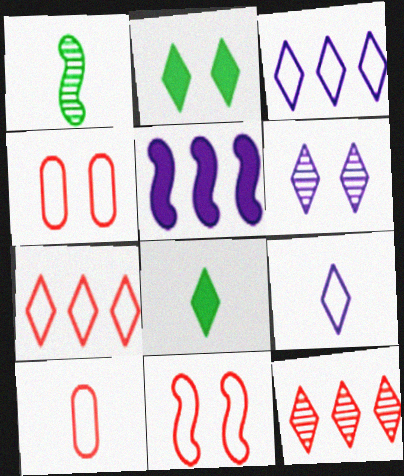[[1, 5, 11], 
[2, 9, 12], 
[6, 7, 8], 
[7, 10, 11]]